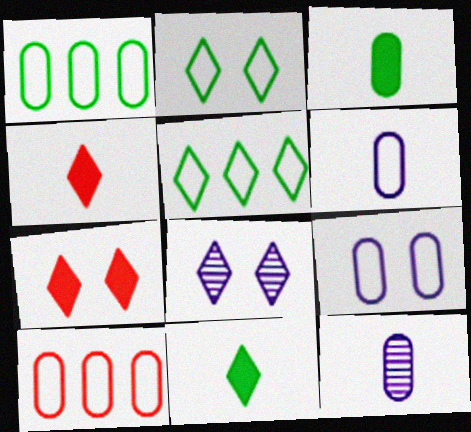[[2, 7, 8], 
[4, 5, 8]]